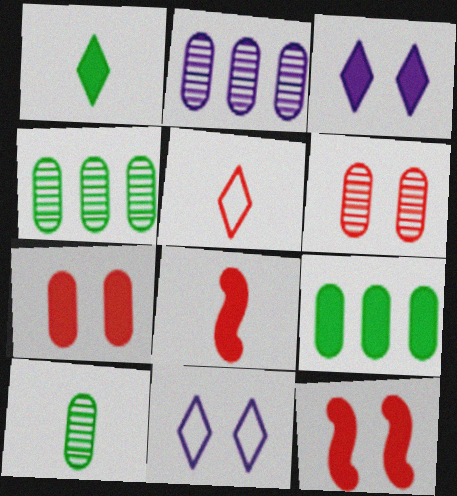[[2, 6, 10], 
[3, 8, 9], 
[4, 8, 11]]